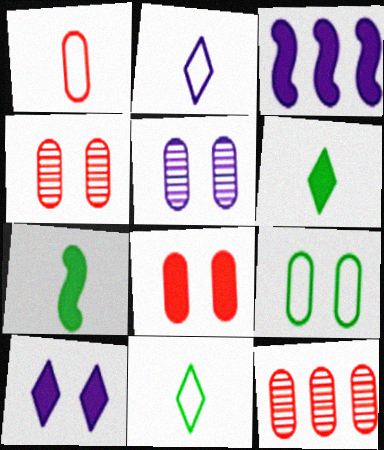[[1, 8, 12], 
[2, 3, 5], 
[3, 4, 11], 
[3, 6, 8], 
[5, 8, 9]]